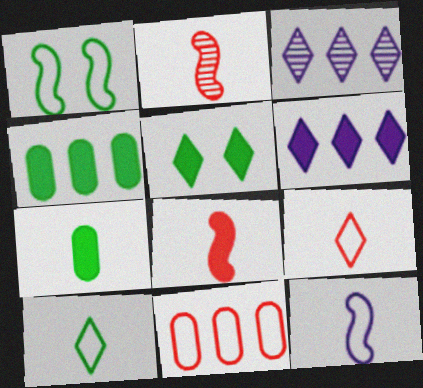[[3, 5, 9]]